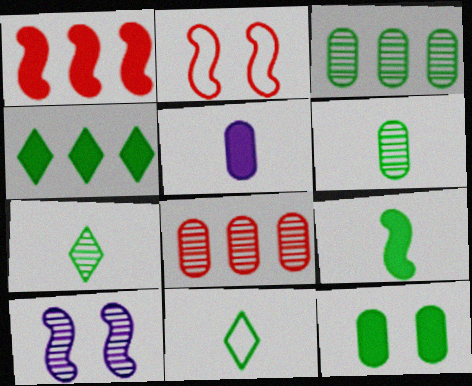[[4, 9, 12], 
[6, 9, 11], 
[7, 8, 10]]